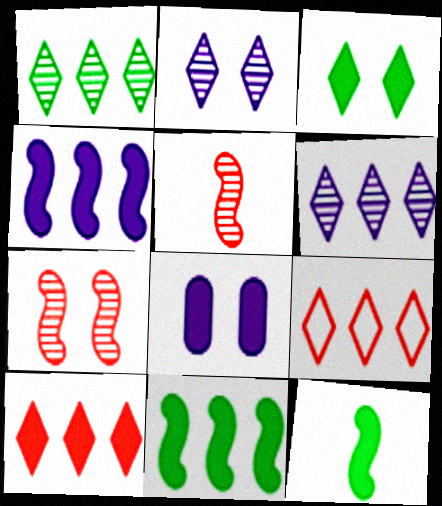[[8, 10, 12]]